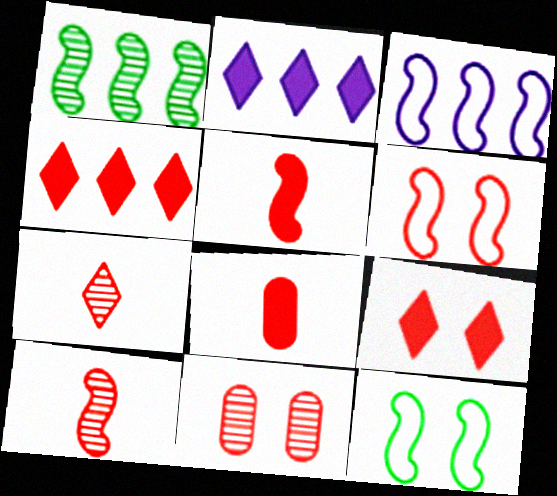[[6, 9, 11]]